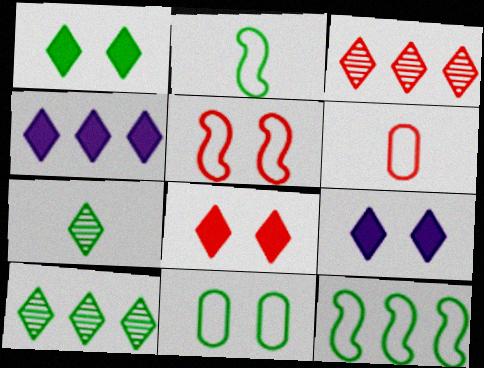[[1, 8, 9]]